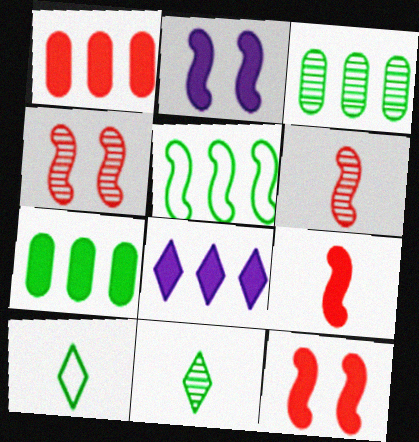[[2, 5, 6]]